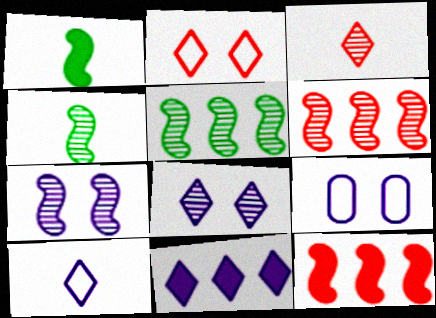[[4, 6, 7], 
[8, 10, 11]]